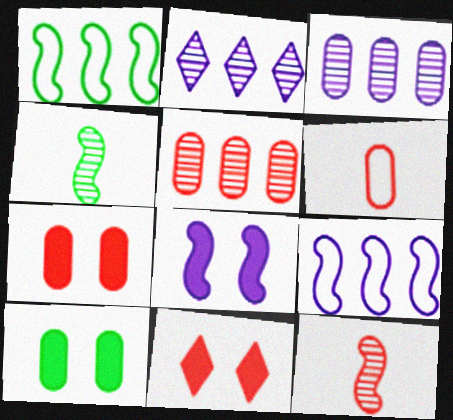[[1, 8, 12], 
[3, 6, 10], 
[5, 6, 7], 
[8, 10, 11]]